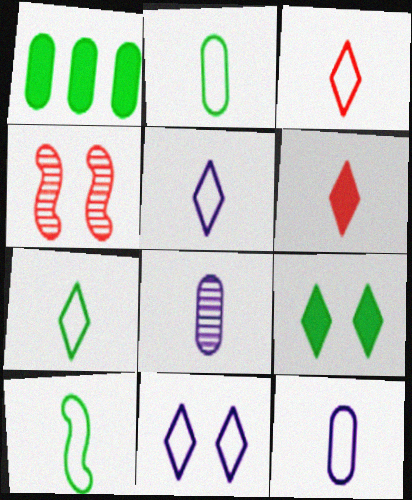[[1, 4, 5], 
[2, 7, 10], 
[3, 5, 7], 
[3, 10, 12], 
[6, 8, 10]]